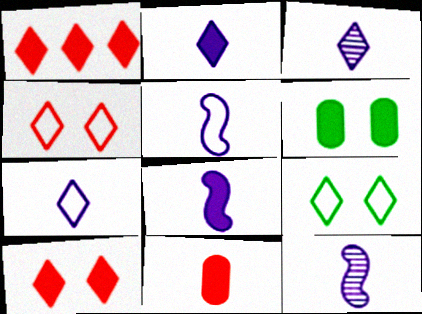[[1, 3, 9], 
[1, 6, 8], 
[2, 3, 7], 
[5, 8, 12]]